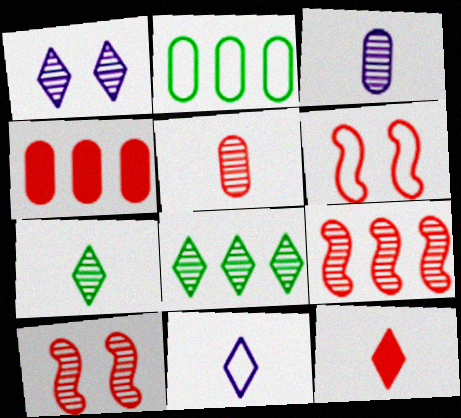[[2, 6, 11], 
[3, 8, 10], 
[7, 11, 12]]